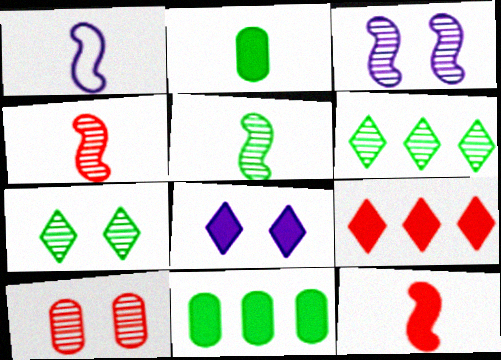[[1, 5, 12], 
[3, 7, 10], 
[8, 11, 12]]